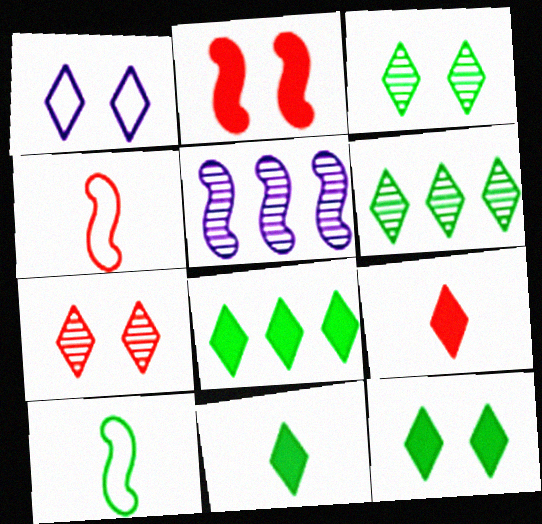[[1, 6, 9], 
[1, 7, 12], 
[2, 5, 10], 
[8, 11, 12]]